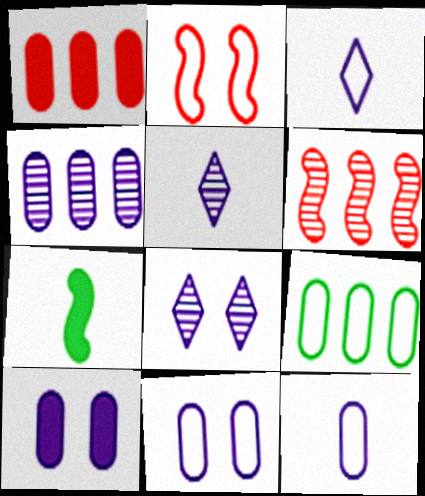[[1, 4, 9], 
[2, 3, 9], 
[4, 10, 12]]